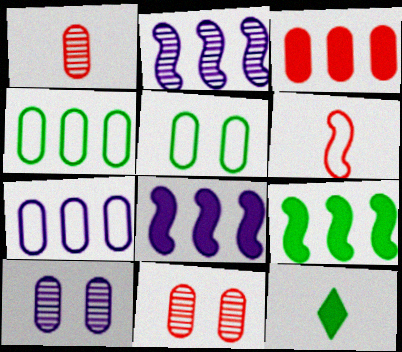[]